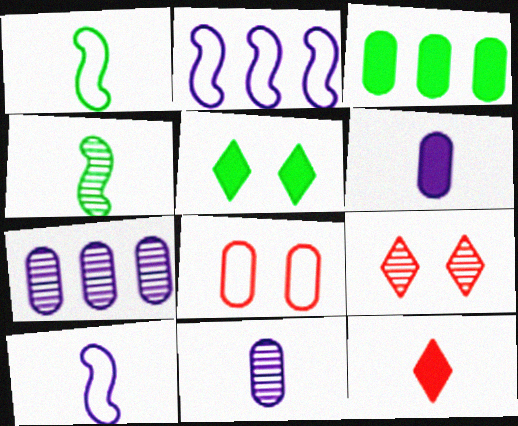[[1, 11, 12], 
[3, 8, 11], 
[3, 9, 10], 
[4, 7, 9]]